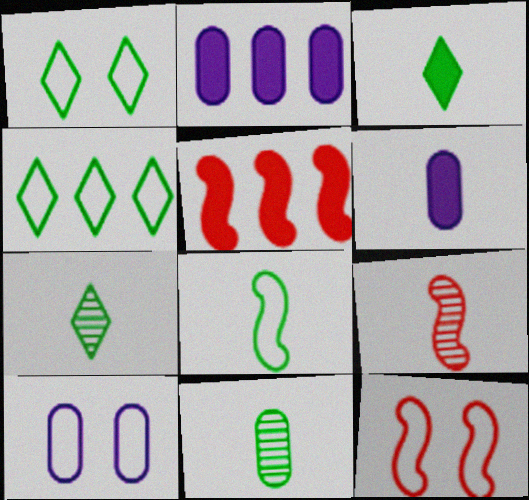[[1, 2, 9], 
[1, 10, 12], 
[2, 7, 12], 
[3, 8, 11], 
[5, 7, 10], 
[5, 9, 12]]